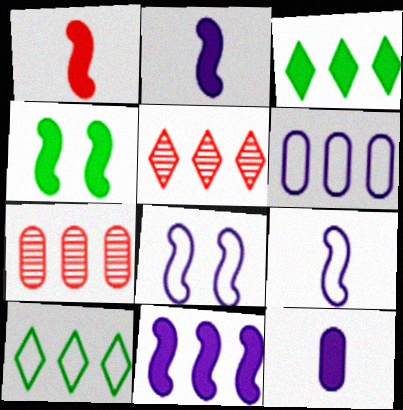[[1, 4, 11], 
[7, 10, 11]]